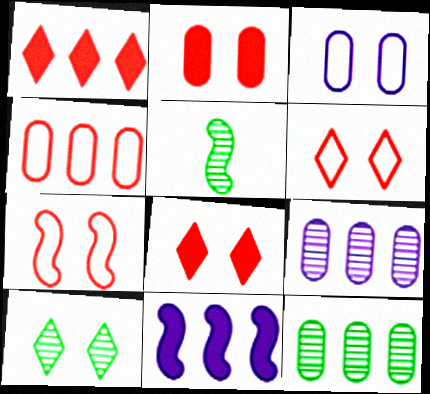[[1, 3, 5], 
[5, 7, 11], 
[5, 10, 12]]